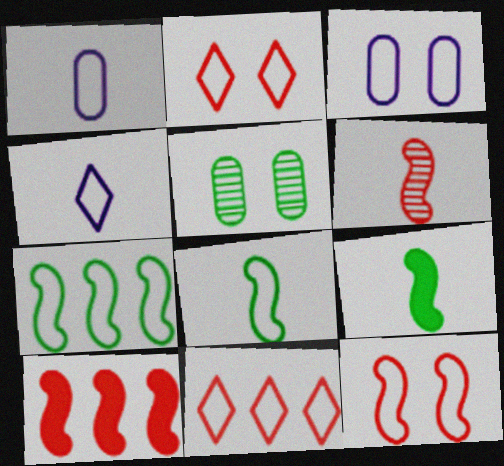[[1, 2, 7], 
[3, 8, 11], 
[4, 5, 10], 
[6, 10, 12]]